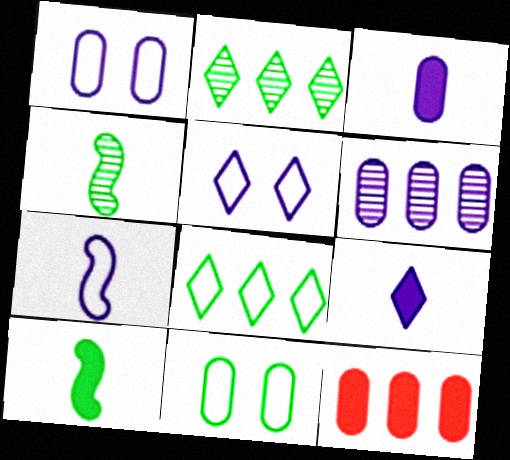[[1, 3, 6], 
[2, 10, 11], 
[4, 5, 12]]